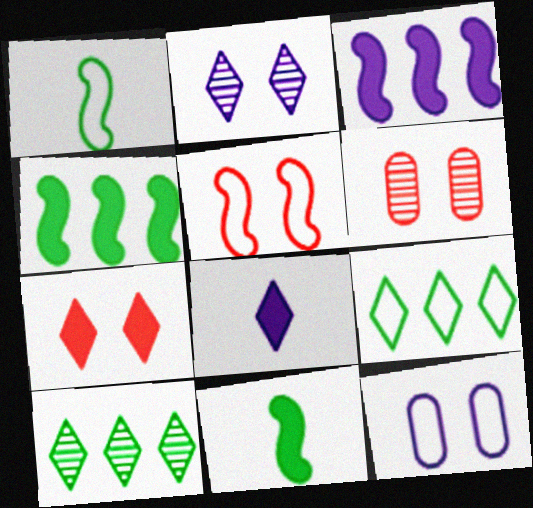[[5, 6, 7]]